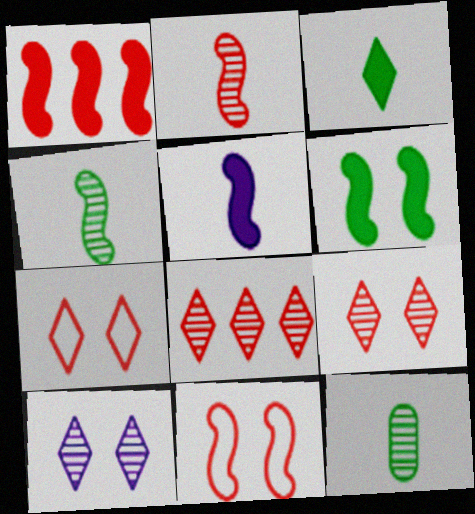[[1, 2, 11], 
[1, 5, 6]]